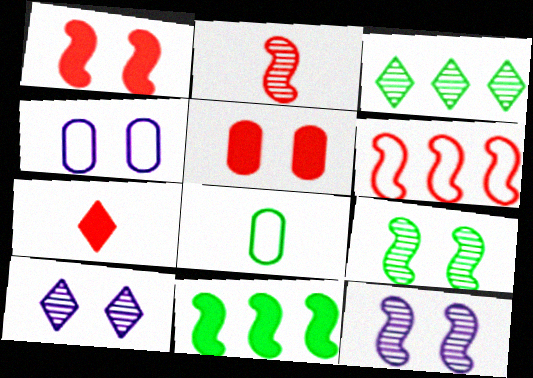[[1, 2, 6]]